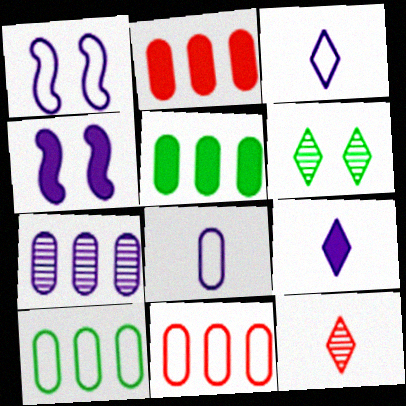[[1, 5, 12], 
[1, 7, 9], 
[2, 7, 10], 
[3, 4, 7], 
[4, 10, 12], 
[5, 7, 11]]